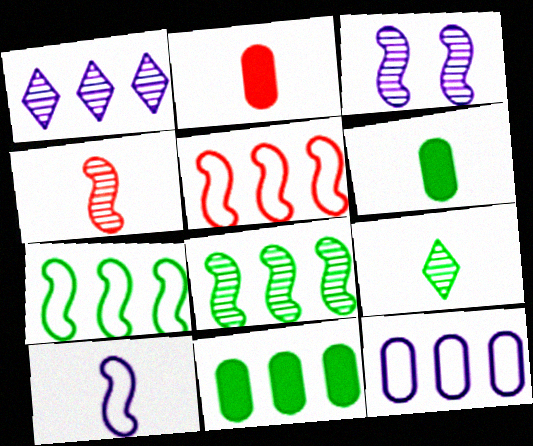[[1, 5, 11], 
[2, 9, 10], 
[3, 4, 8]]